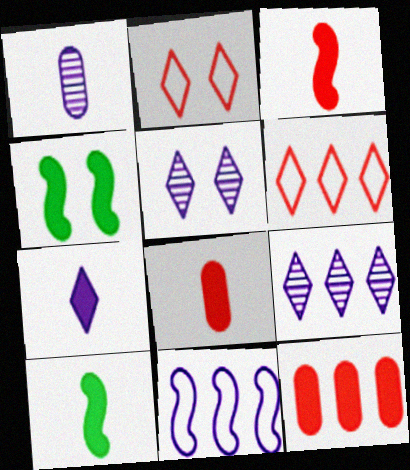[[1, 4, 6], 
[4, 7, 12], 
[7, 8, 10]]